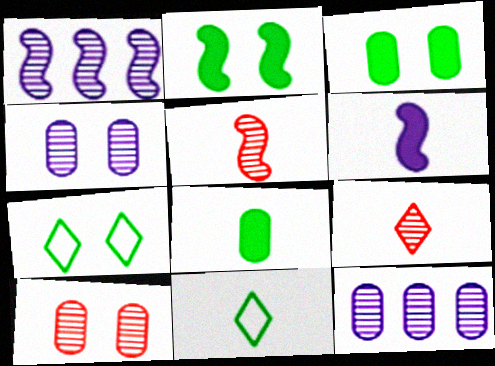[]